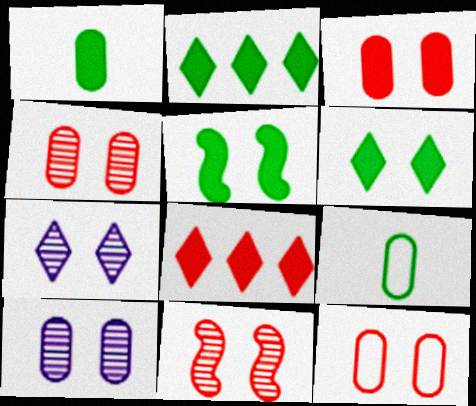[[1, 2, 5], 
[3, 4, 12], 
[5, 7, 12]]